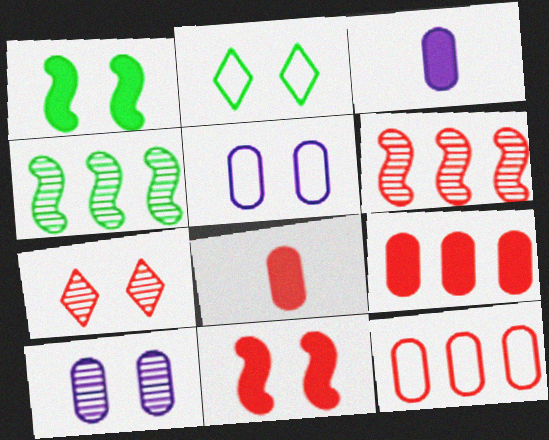[[1, 5, 7], 
[2, 3, 6], 
[2, 10, 11]]